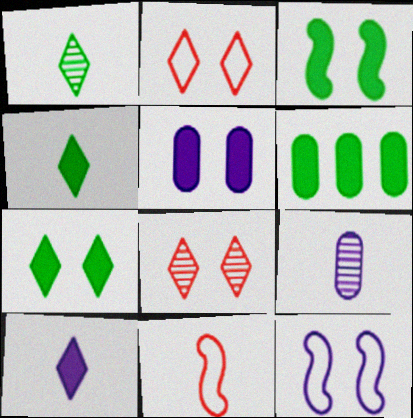[[3, 4, 6], 
[4, 9, 11]]